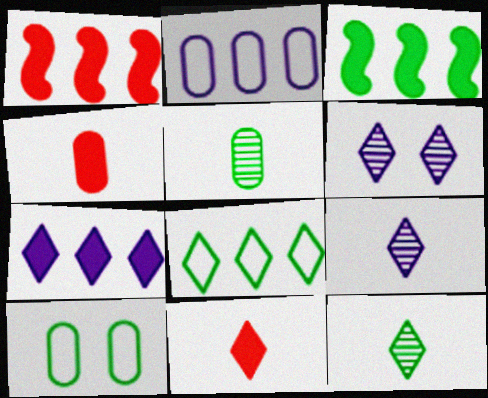[[1, 9, 10], 
[3, 10, 12], 
[6, 8, 11]]